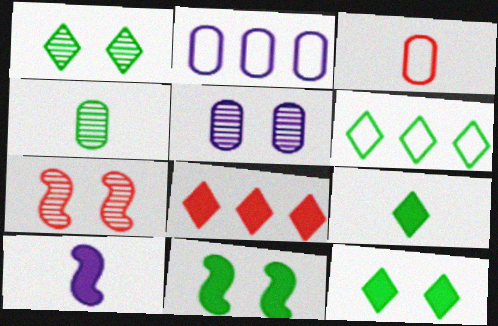[[1, 5, 7], 
[1, 6, 9], 
[2, 7, 9], 
[3, 7, 8], 
[4, 6, 11]]